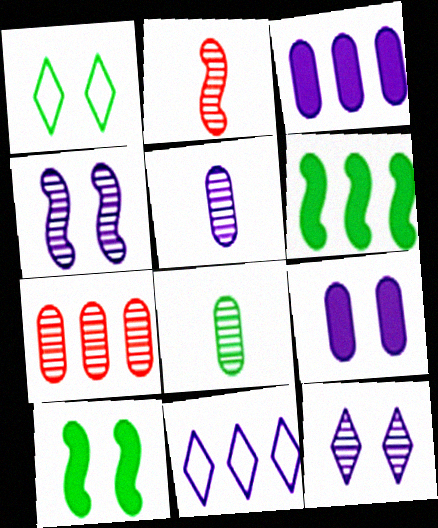[[1, 2, 3], 
[1, 6, 8], 
[6, 7, 11]]